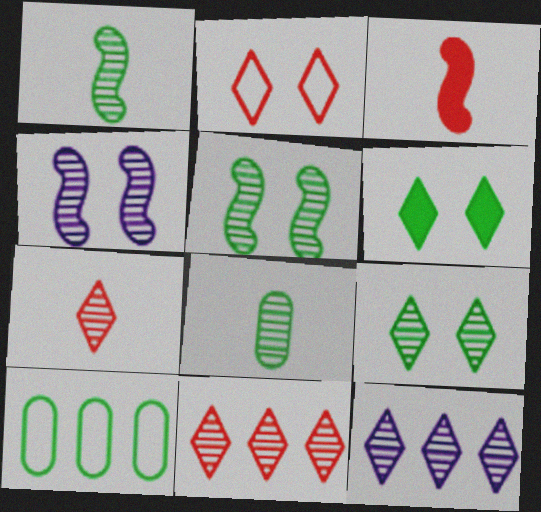[[1, 6, 10], 
[4, 8, 11], 
[7, 9, 12]]